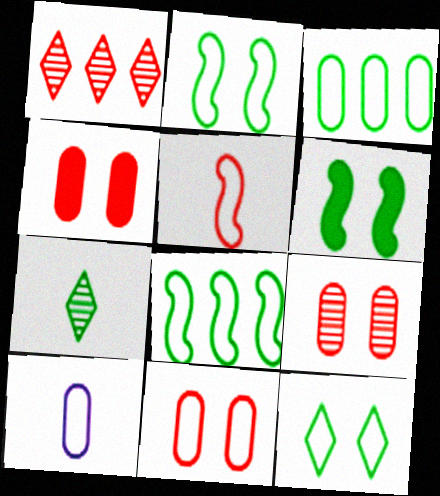[[1, 4, 5], 
[1, 6, 10], 
[3, 6, 7], 
[3, 10, 11], 
[4, 9, 11]]